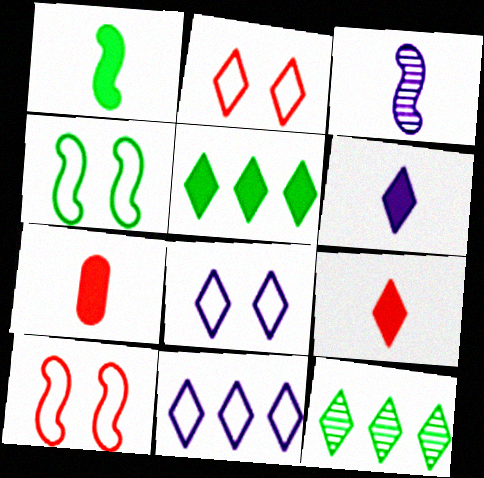[[1, 6, 7], 
[2, 6, 12], 
[8, 9, 12]]